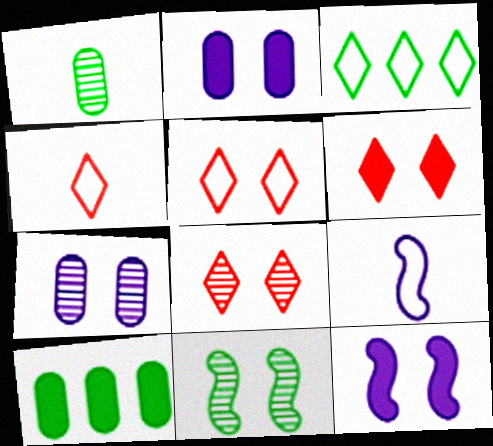[[2, 5, 11], 
[5, 6, 8], 
[7, 8, 11], 
[8, 9, 10]]